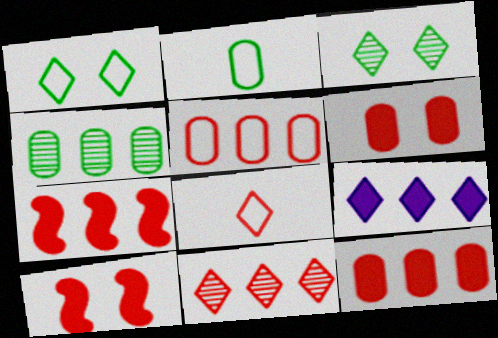[[3, 8, 9], 
[5, 7, 11]]